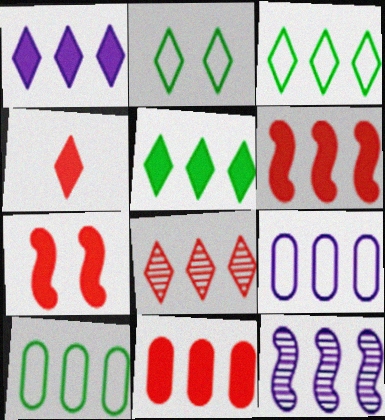[[1, 3, 8], 
[1, 9, 12], 
[3, 11, 12], 
[4, 7, 11]]